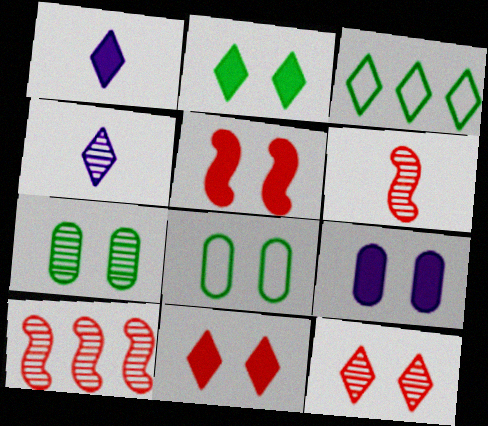[[1, 3, 12], 
[1, 8, 10], 
[2, 5, 9], 
[3, 4, 11], 
[3, 6, 9], 
[4, 7, 10]]